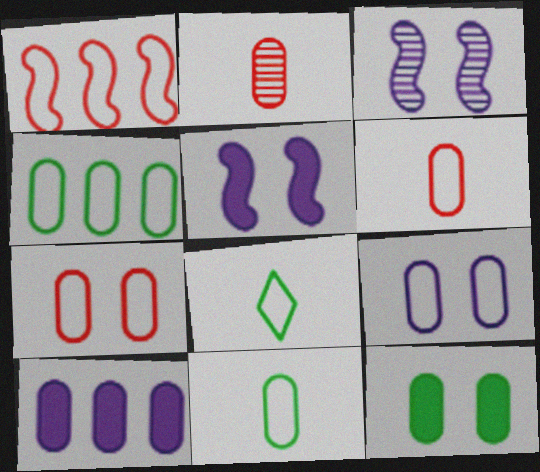[[1, 8, 9], 
[4, 6, 9]]